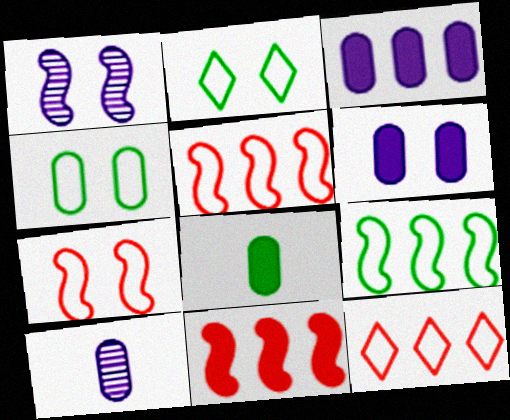[[1, 8, 12], 
[2, 10, 11]]